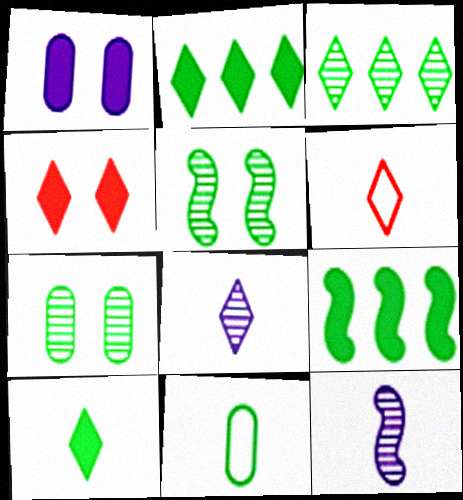[[2, 5, 11], 
[6, 8, 10]]